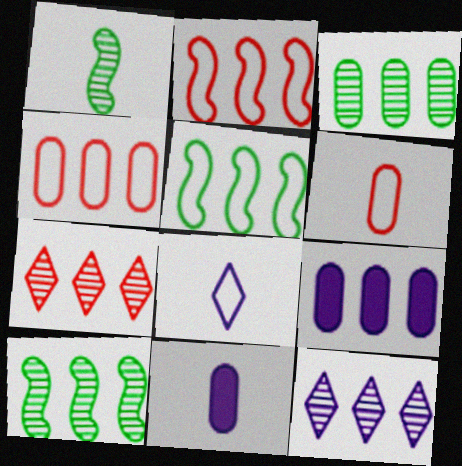[[3, 4, 9], 
[5, 7, 9]]